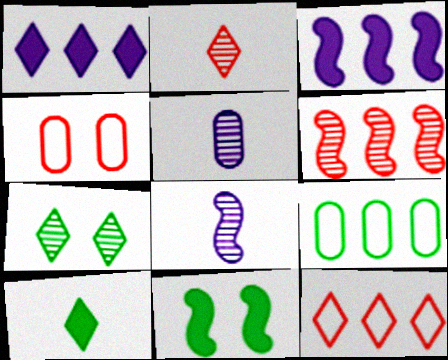[[1, 6, 9], 
[5, 6, 7], 
[5, 11, 12]]